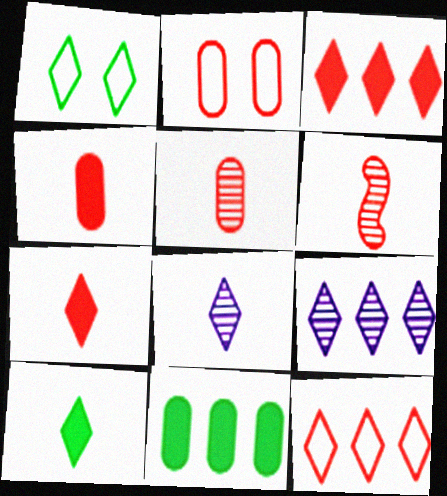[[1, 3, 8], 
[1, 7, 9], 
[2, 3, 6]]